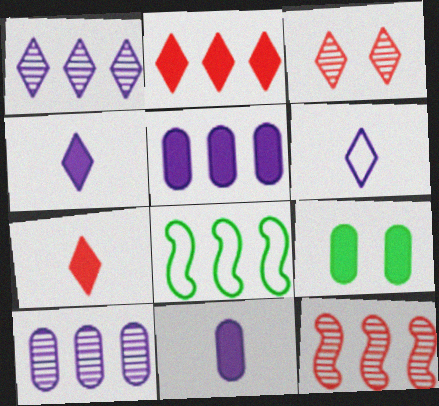[[2, 8, 10], 
[3, 8, 11], 
[6, 9, 12]]